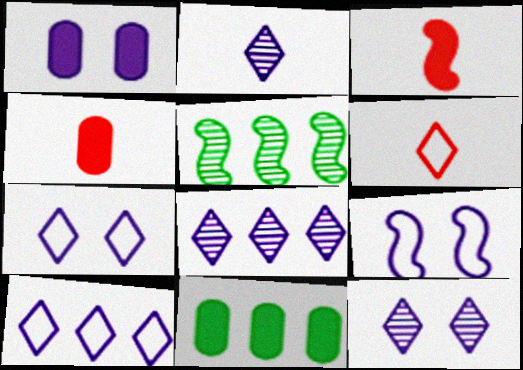[[1, 4, 11], 
[1, 5, 6], 
[1, 9, 12], 
[2, 8, 12], 
[3, 5, 9], 
[4, 5, 7]]